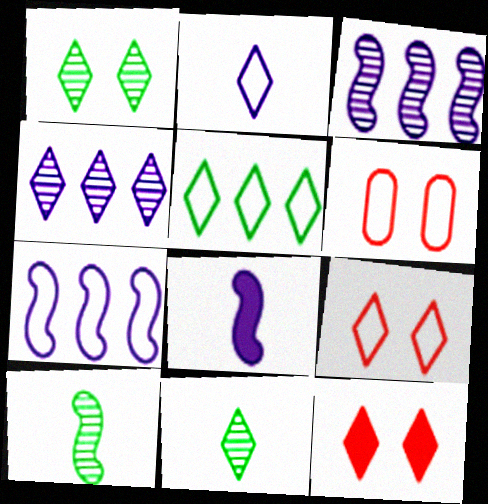[[2, 5, 9]]